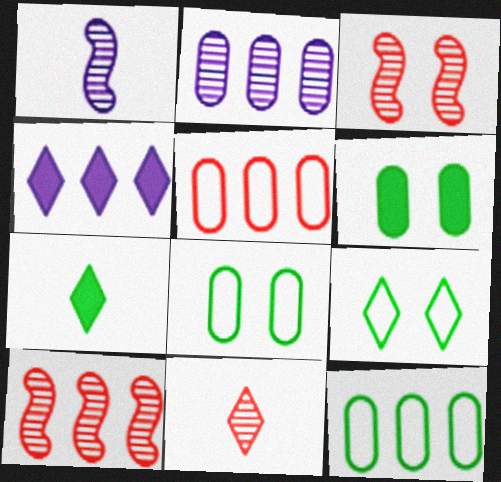[[4, 9, 11], 
[4, 10, 12]]